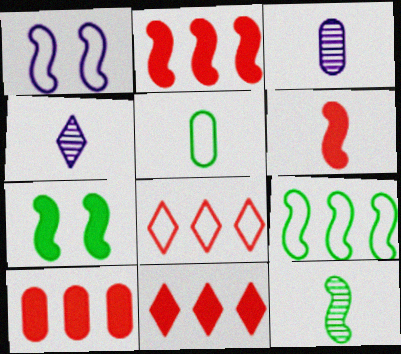[[1, 2, 12], 
[1, 5, 8], 
[2, 10, 11], 
[3, 7, 8], 
[4, 5, 6], 
[7, 9, 12]]